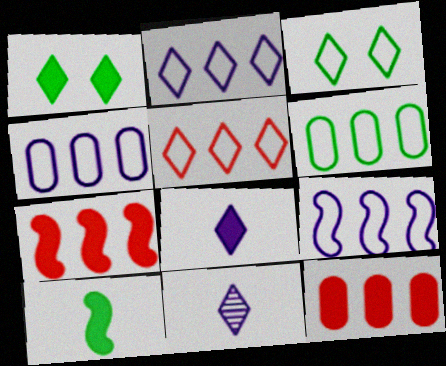[[1, 5, 11], 
[2, 4, 9], 
[5, 6, 9]]